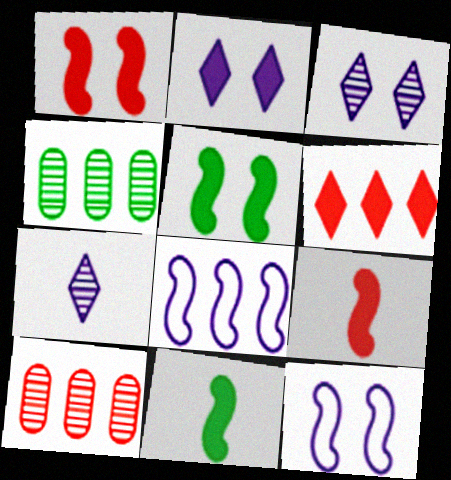[[4, 6, 8]]